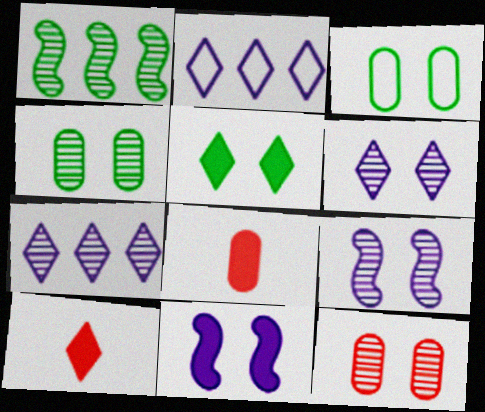[]